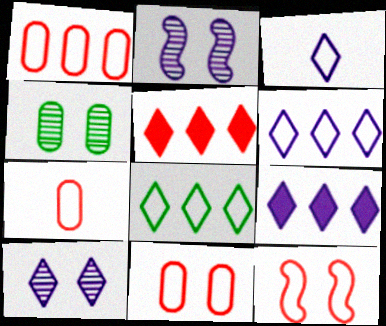[[1, 7, 11], 
[3, 9, 10]]